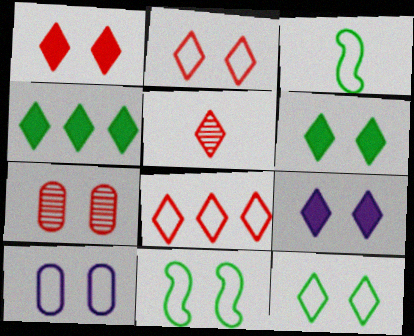[[1, 5, 8], 
[1, 6, 9], 
[2, 10, 11], 
[3, 8, 10], 
[7, 9, 11]]